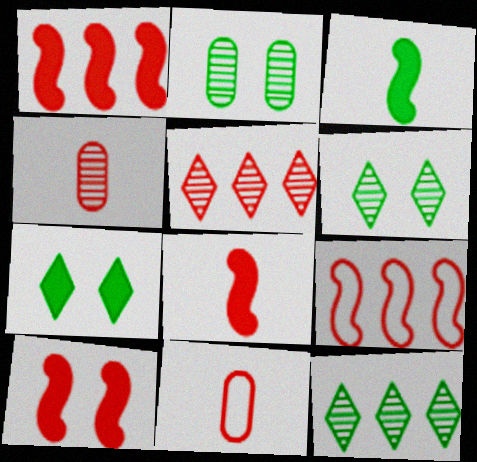[[1, 8, 10], 
[5, 10, 11]]